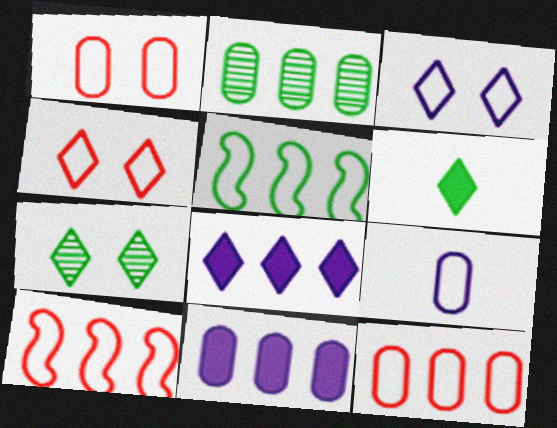[[2, 8, 10], 
[2, 11, 12], 
[4, 5, 9]]